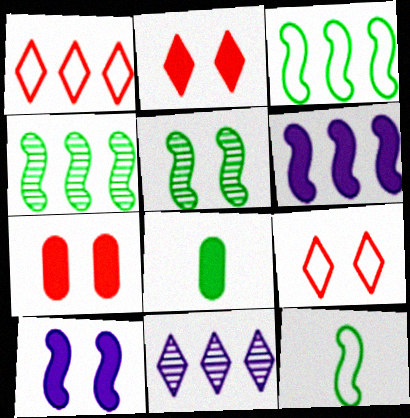[[2, 6, 8], 
[7, 11, 12]]